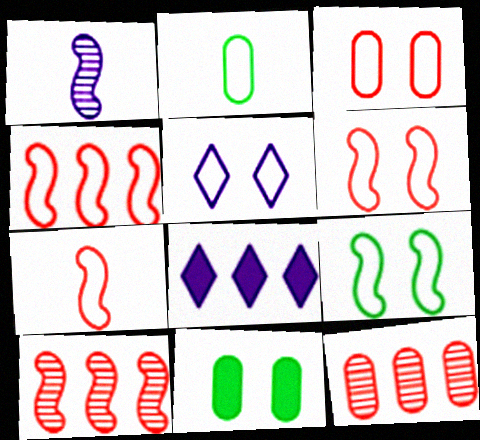[[2, 4, 5], 
[3, 5, 9], 
[4, 6, 7]]